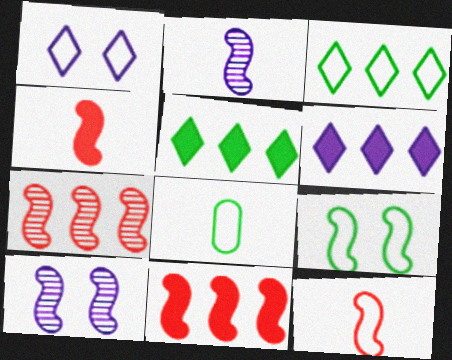[[2, 9, 11], 
[3, 8, 9]]